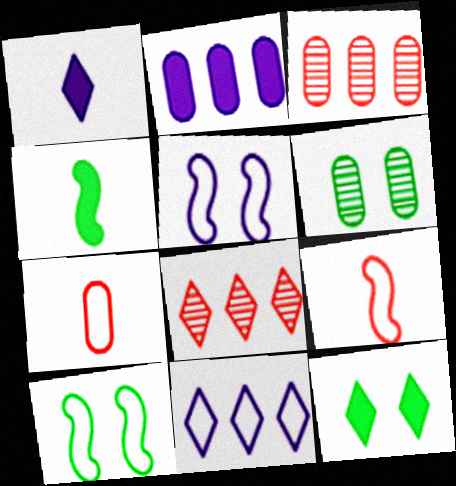[[1, 3, 10], 
[2, 6, 7], 
[6, 10, 12], 
[7, 10, 11]]